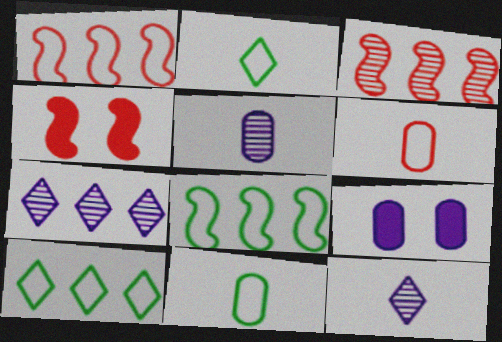[[2, 3, 9], 
[4, 5, 10], 
[4, 7, 11]]